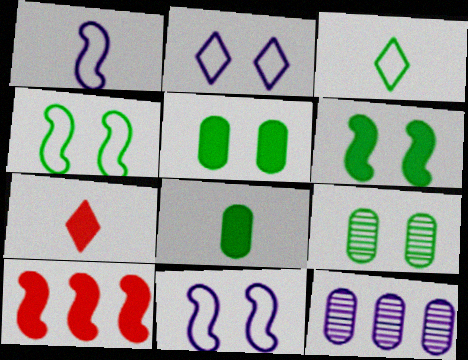[[4, 7, 12]]